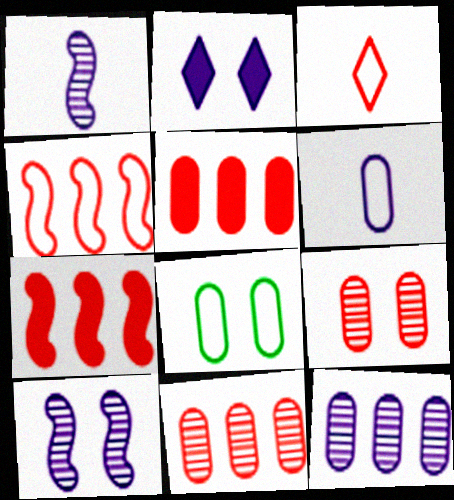[[3, 7, 9]]